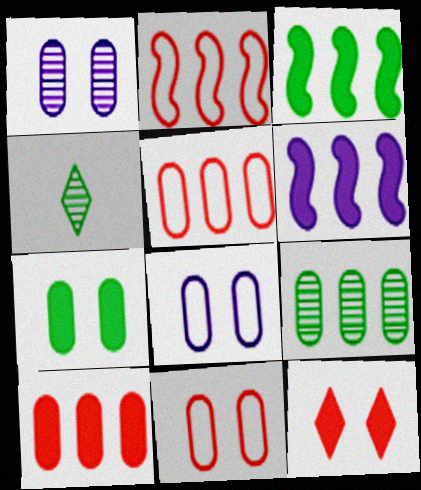[[1, 7, 11], 
[4, 6, 11]]